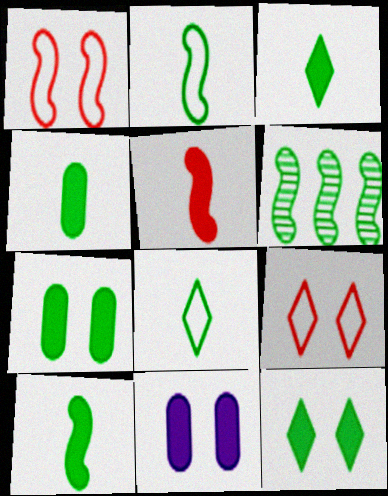[[3, 4, 10], 
[6, 7, 8]]